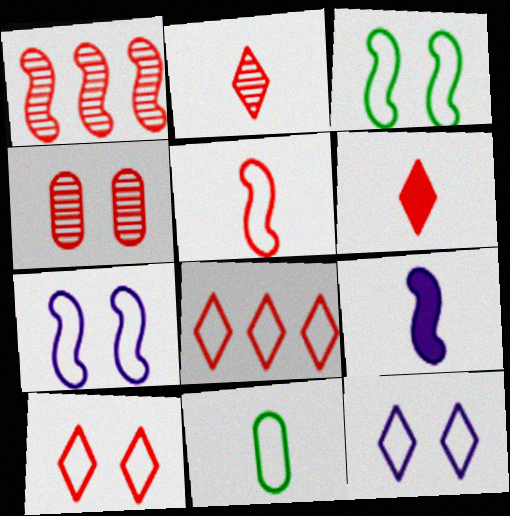[[1, 2, 4], 
[1, 3, 9], 
[2, 9, 11], 
[7, 8, 11]]